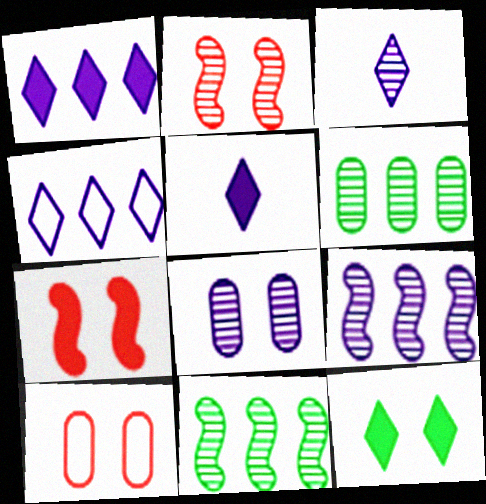[[2, 3, 6], 
[3, 8, 9], 
[5, 10, 11]]